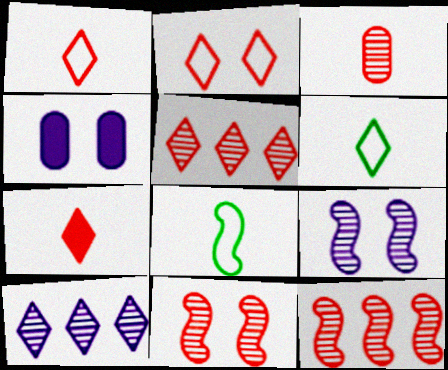[[2, 5, 7], 
[3, 5, 11], 
[4, 5, 8], 
[4, 6, 12]]